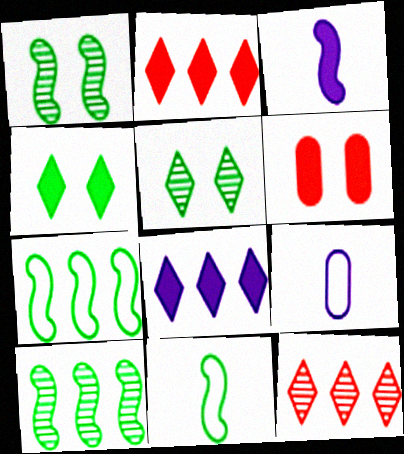[[1, 2, 9]]